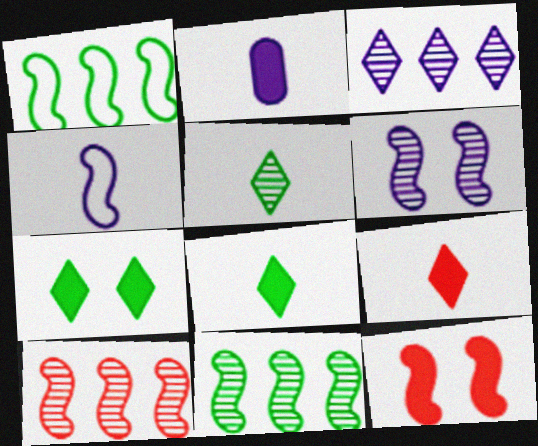[[4, 11, 12]]